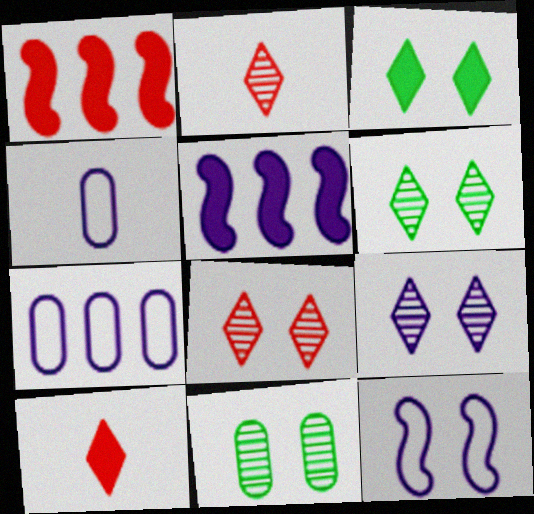[[1, 4, 6], 
[4, 5, 9], 
[6, 8, 9]]